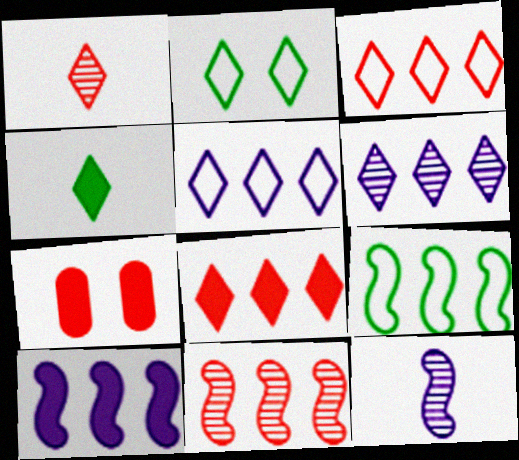[[4, 7, 10], 
[9, 10, 11]]